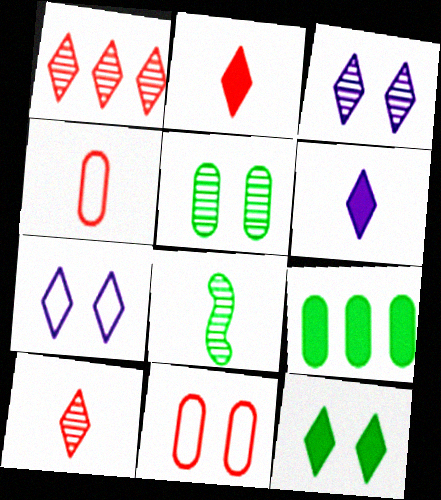[[4, 6, 8]]